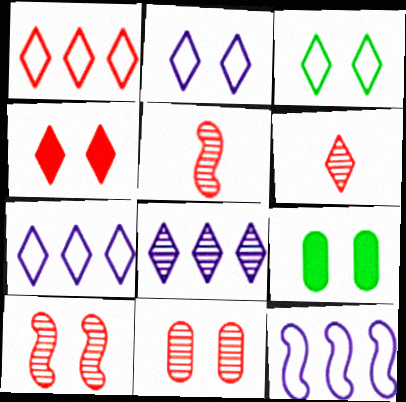[[1, 4, 6], 
[2, 9, 10], 
[5, 7, 9], 
[6, 9, 12]]